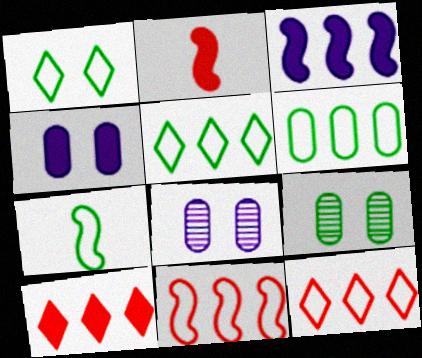[[1, 6, 7], 
[2, 5, 8], 
[7, 8, 10]]